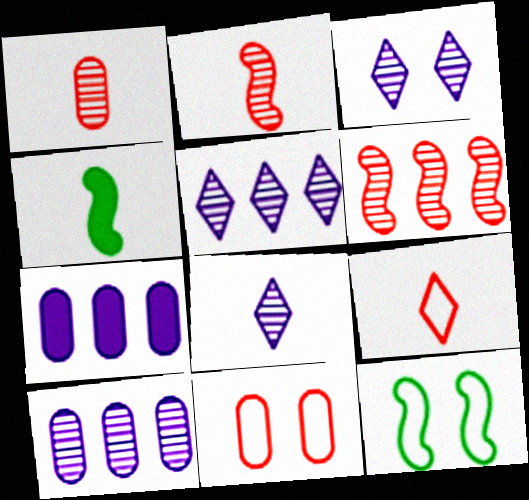[[3, 5, 8], 
[4, 5, 11]]